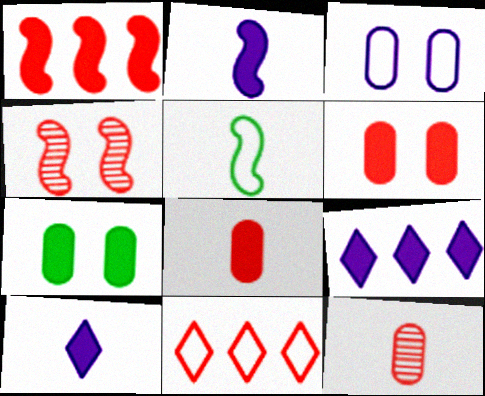[[1, 7, 10], 
[3, 5, 11], 
[4, 8, 11], 
[5, 10, 12]]